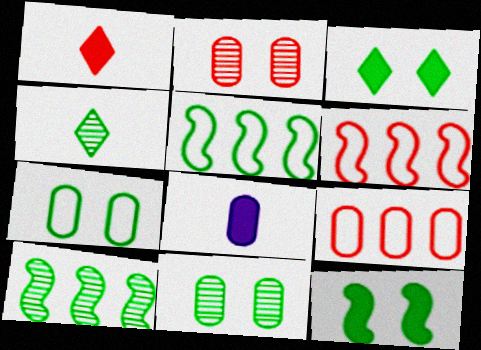[[1, 2, 6], 
[4, 10, 11], 
[8, 9, 11]]